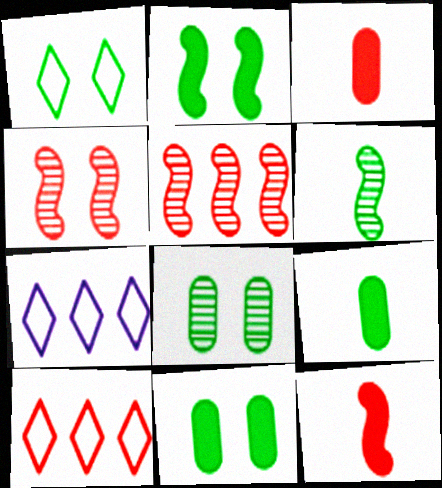[[1, 2, 8], 
[3, 4, 10], 
[4, 7, 9], 
[7, 8, 12]]